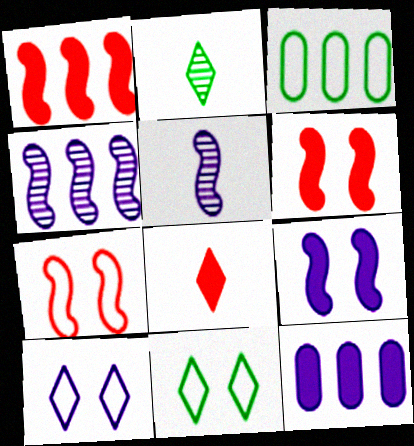[[2, 7, 12], 
[5, 10, 12]]